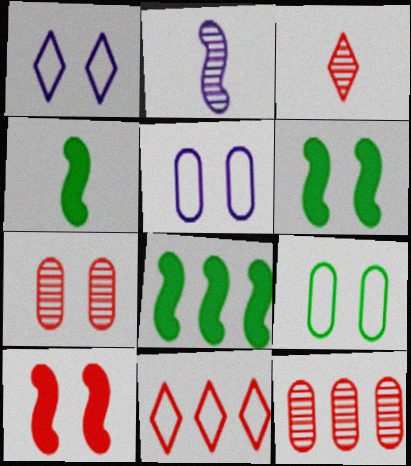[[1, 4, 12], 
[1, 6, 7], 
[3, 5, 8], 
[4, 6, 8]]